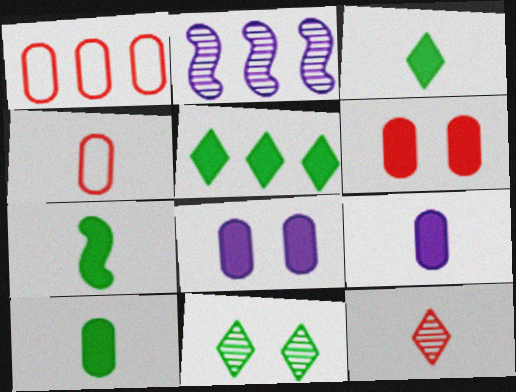[[1, 2, 5], 
[3, 7, 10]]